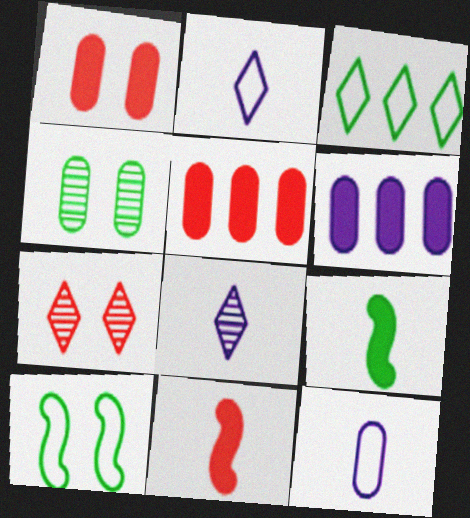[[3, 4, 9], 
[4, 5, 12], 
[5, 8, 10]]